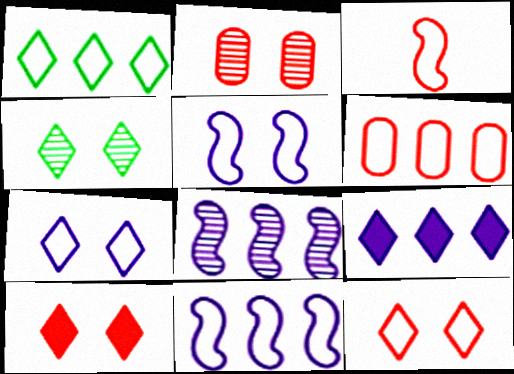[[1, 6, 11], 
[3, 6, 12], 
[4, 7, 10]]